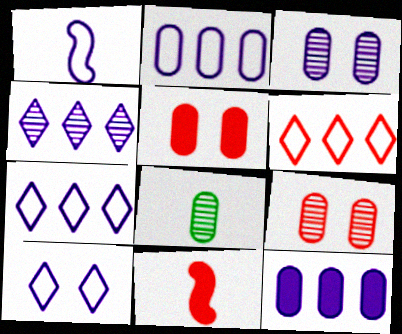[[1, 2, 10], 
[2, 5, 8], 
[6, 9, 11]]